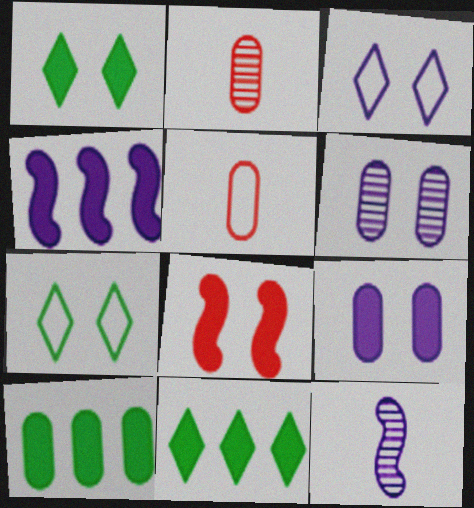[[1, 8, 9], 
[2, 4, 7], 
[5, 6, 10], 
[6, 7, 8]]